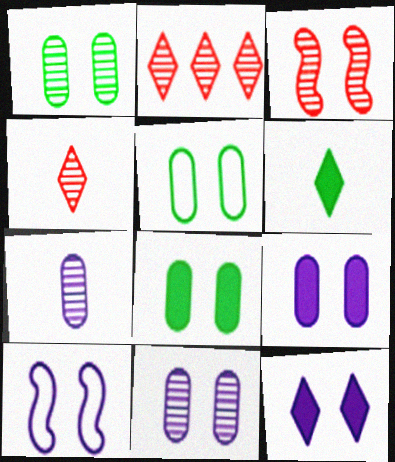[[1, 5, 8], 
[3, 5, 12], 
[10, 11, 12]]